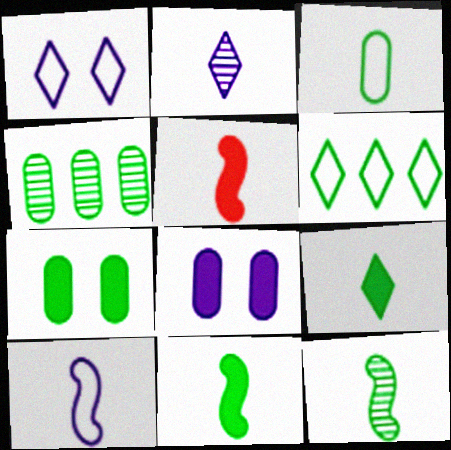[[1, 4, 5], 
[2, 3, 5], 
[3, 4, 7], 
[3, 9, 12], 
[5, 10, 12], 
[6, 7, 12]]